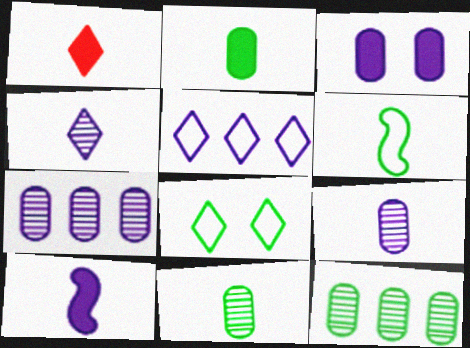[[1, 2, 10], 
[1, 6, 9]]